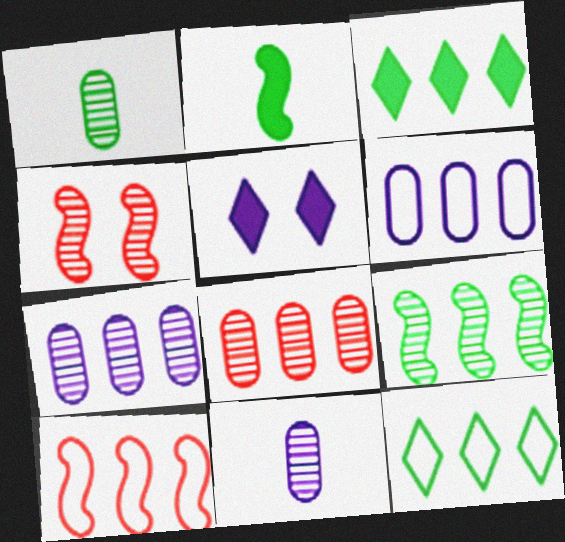[[1, 5, 10], 
[3, 7, 10], 
[6, 10, 12]]